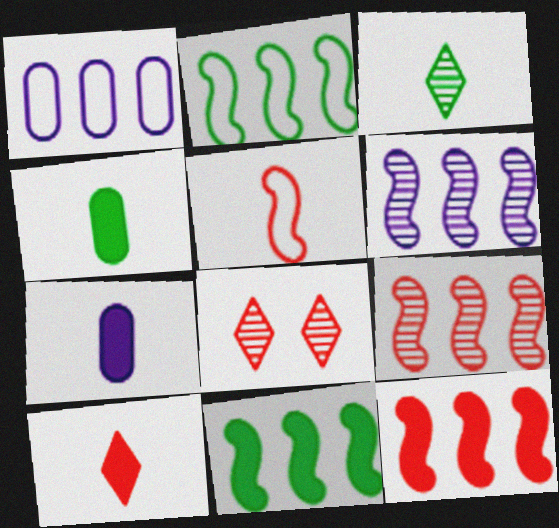[[2, 6, 12], 
[2, 7, 8], 
[3, 5, 7]]